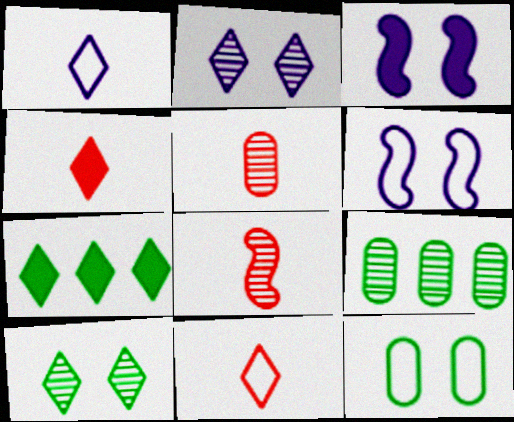[[2, 7, 11], 
[2, 8, 9], 
[3, 9, 11], 
[4, 6, 9], 
[5, 6, 7]]